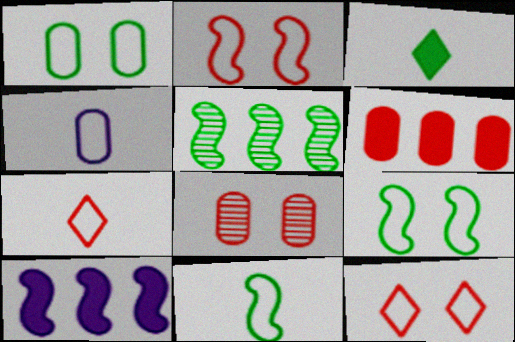[[1, 3, 5], 
[4, 7, 11]]